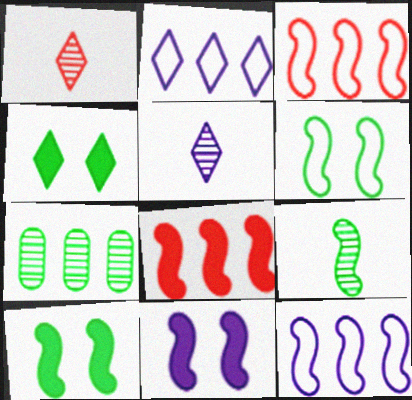[[1, 2, 4], 
[2, 7, 8], 
[3, 9, 11]]